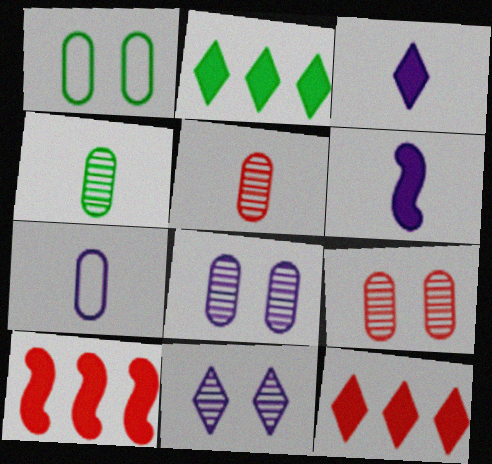[]